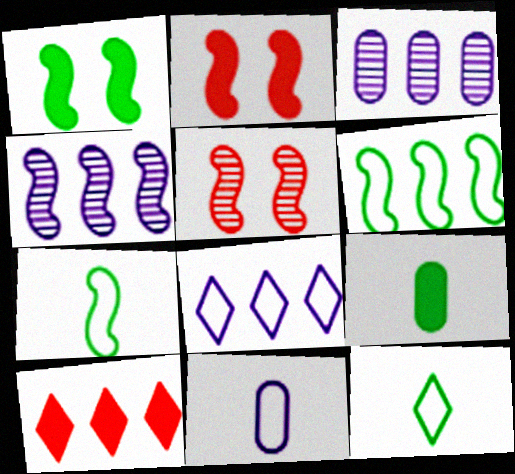[[2, 3, 12], 
[2, 4, 7], 
[3, 6, 10], 
[5, 8, 9]]